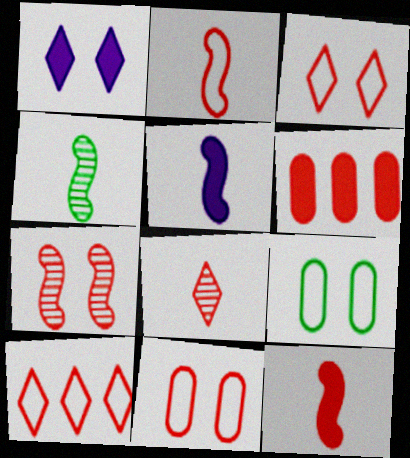[[1, 7, 9], 
[2, 4, 5], 
[2, 10, 11]]